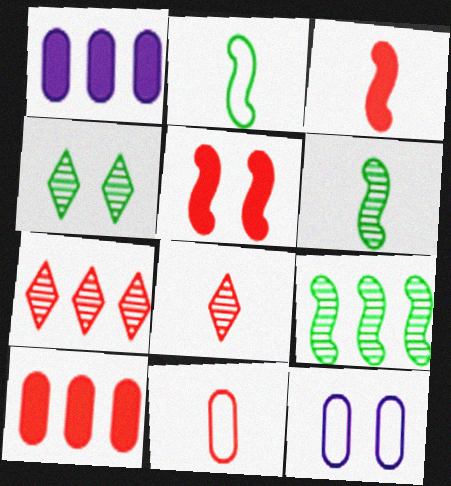[[3, 8, 11], 
[4, 5, 12], 
[5, 7, 11]]